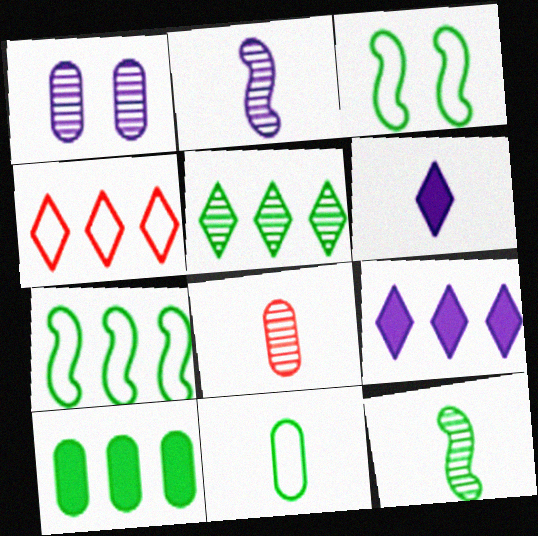[[3, 8, 9], 
[4, 5, 9], 
[5, 7, 10]]